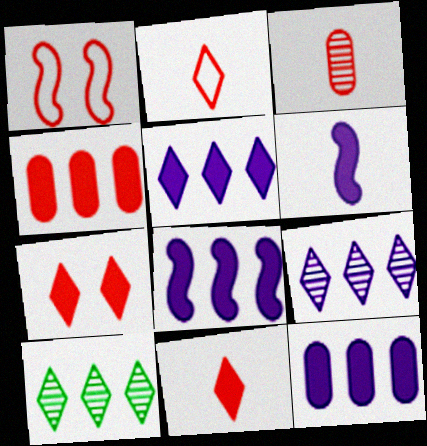[[5, 8, 12]]